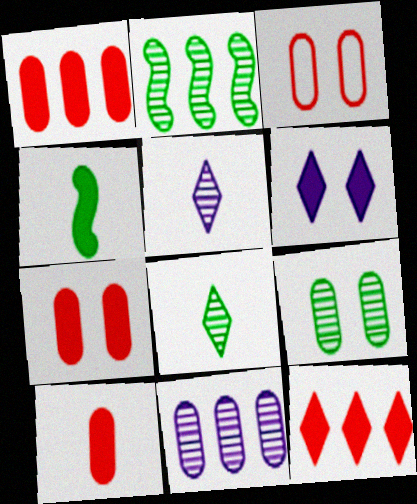[[1, 4, 6], 
[1, 7, 10], 
[2, 8, 9]]